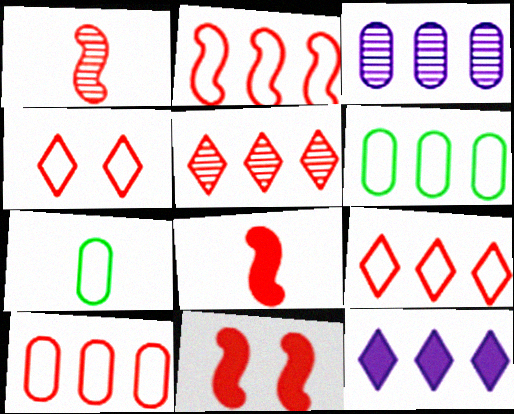[[1, 2, 11], 
[2, 9, 10]]